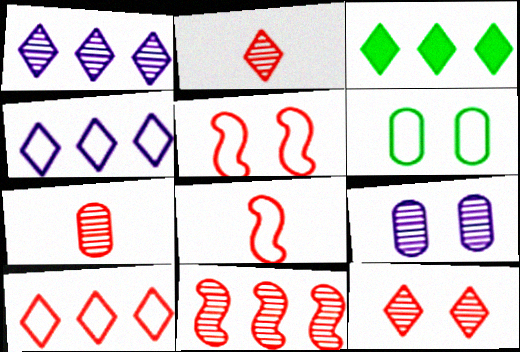[[1, 3, 10], 
[3, 8, 9], 
[4, 6, 8], 
[7, 11, 12]]